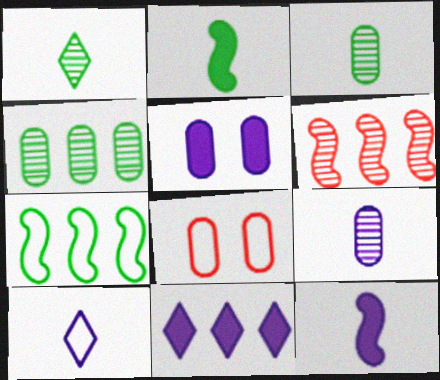[[5, 11, 12], 
[7, 8, 10], 
[9, 10, 12]]